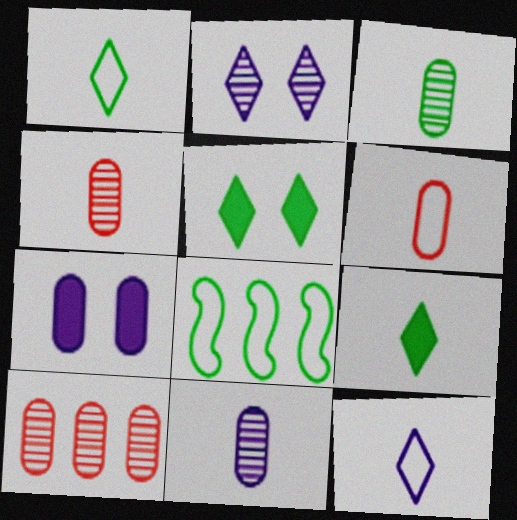[[3, 4, 11], 
[3, 5, 8]]